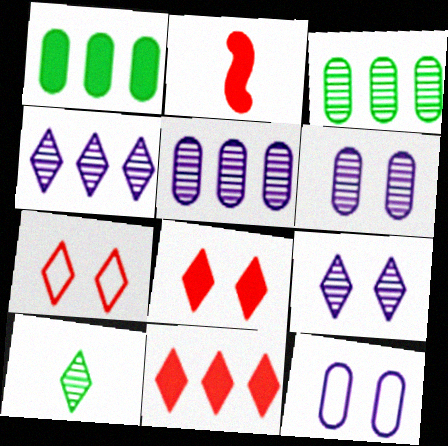[]